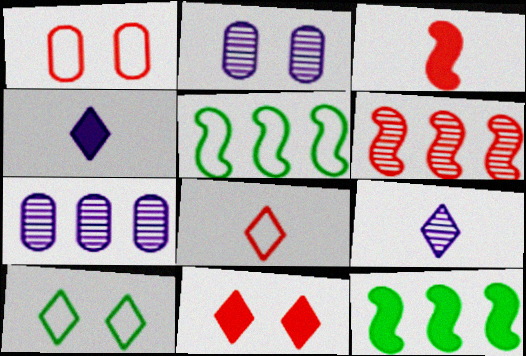[[1, 9, 12], 
[2, 8, 12], 
[3, 7, 10]]